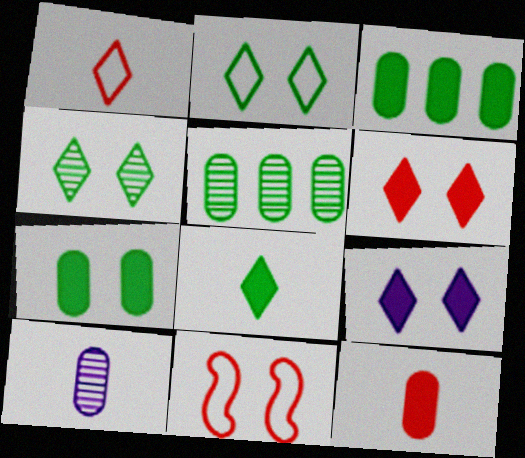[]